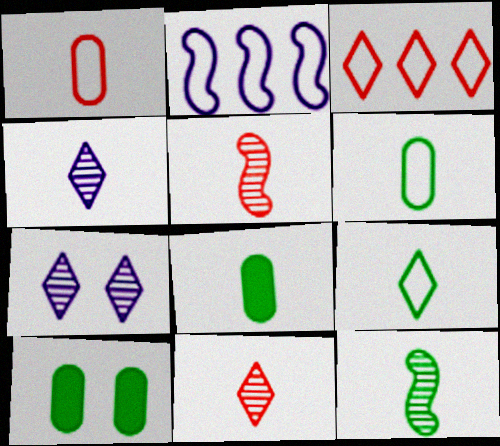[[2, 10, 11], 
[8, 9, 12]]